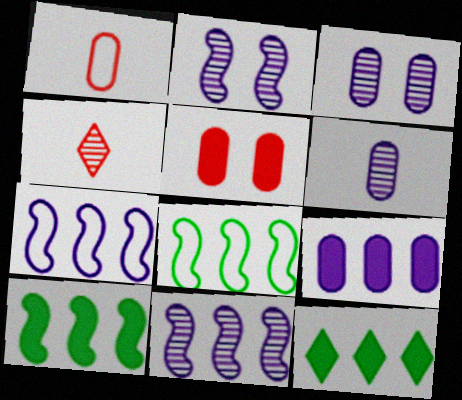[[1, 2, 12]]